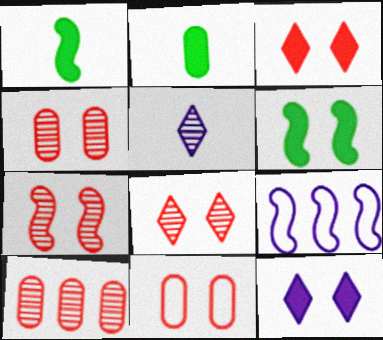[[1, 7, 9], 
[2, 8, 9], 
[3, 7, 11], 
[4, 7, 8]]